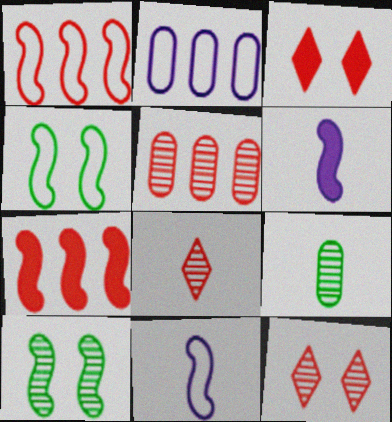[[1, 4, 11], 
[1, 6, 10], 
[7, 10, 11]]